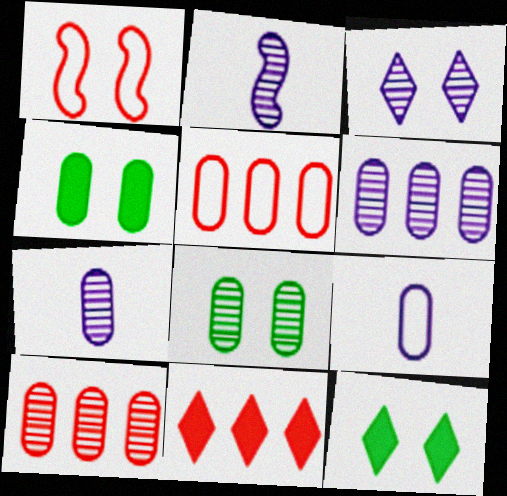[[1, 3, 4], 
[2, 3, 6], 
[2, 5, 12], 
[4, 5, 7], 
[4, 9, 10], 
[7, 8, 10]]